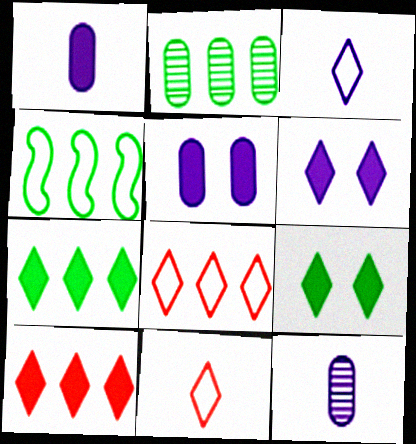[[2, 4, 7]]